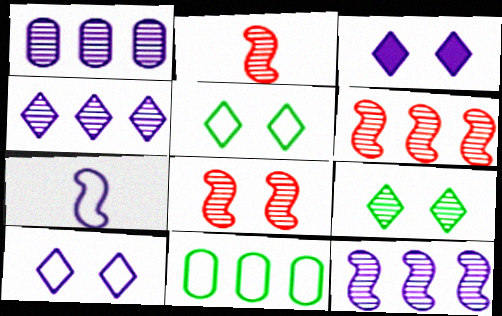[[1, 2, 9], 
[1, 3, 7], 
[1, 4, 12], 
[2, 3, 11], 
[2, 6, 8]]